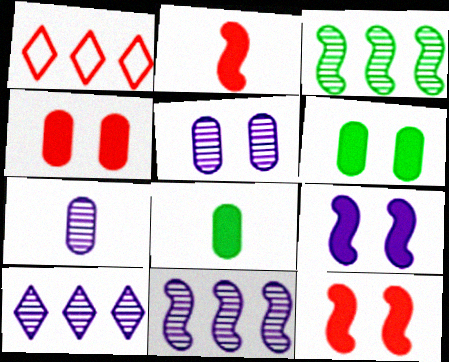[]